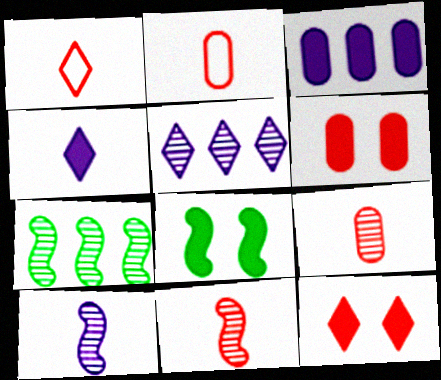[[2, 5, 8]]